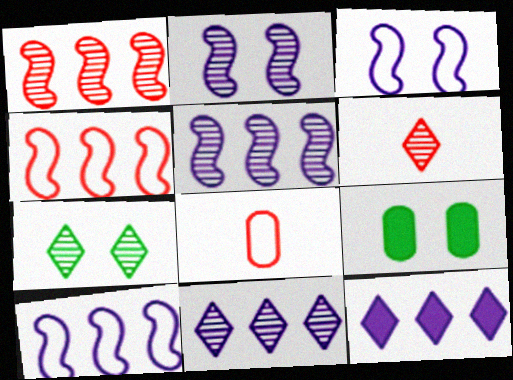[[6, 7, 11], 
[6, 9, 10]]